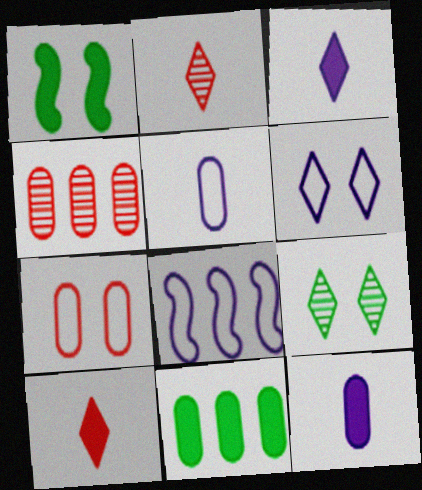[[5, 6, 8]]